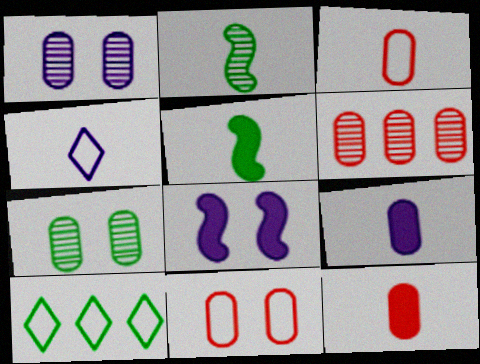[[2, 4, 12], 
[5, 7, 10], 
[6, 11, 12]]